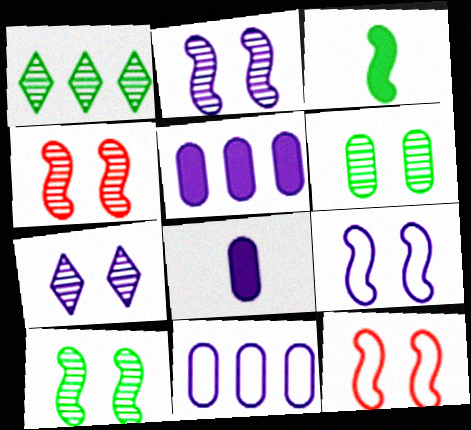[[1, 8, 12], 
[2, 4, 10], 
[4, 6, 7]]